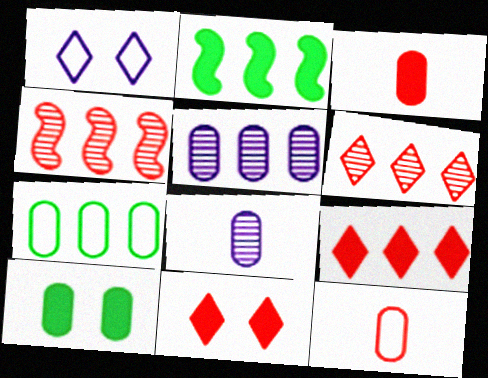[[4, 11, 12], 
[5, 10, 12]]